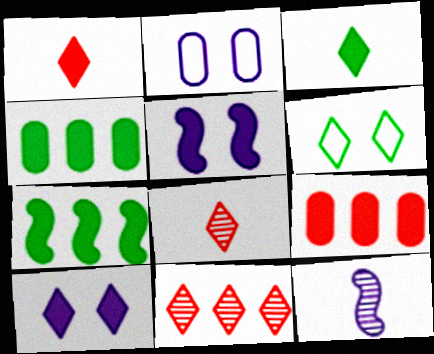[[1, 4, 5], 
[2, 7, 8], 
[3, 5, 9], 
[6, 9, 12]]